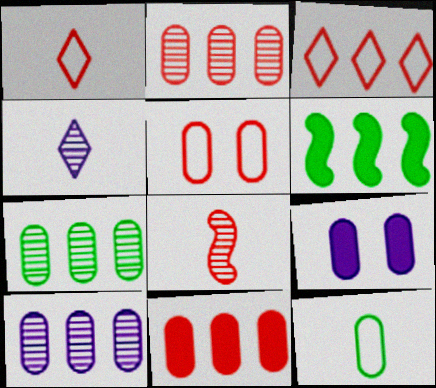[[2, 7, 10], 
[2, 9, 12], 
[3, 6, 10], 
[4, 5, 6]]